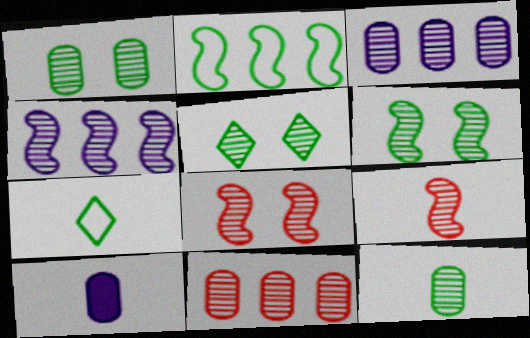[[1, 5, 6], 
[3, 5, 9], 
[4, 6, 9], 
[7, 9, 10]]